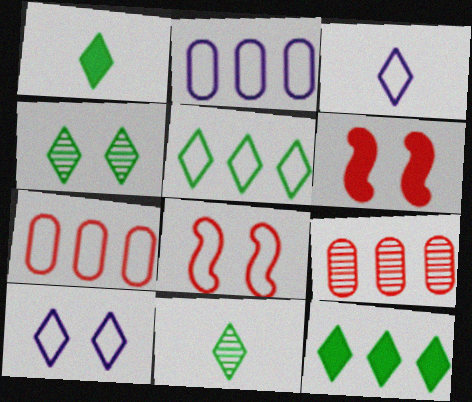[[1, 4, 5], 
[2, 6, 11]]